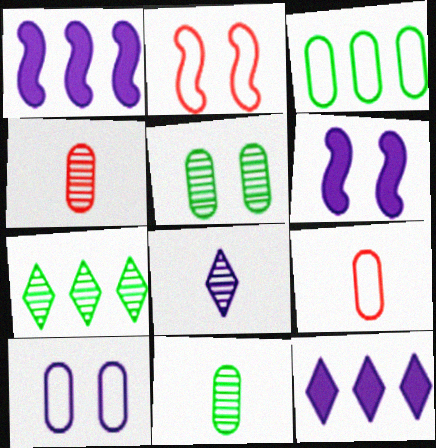[[1, 8, 10], 
[2, 11, 12], 
[3, 9, 10], 
[6, 7, 9]]